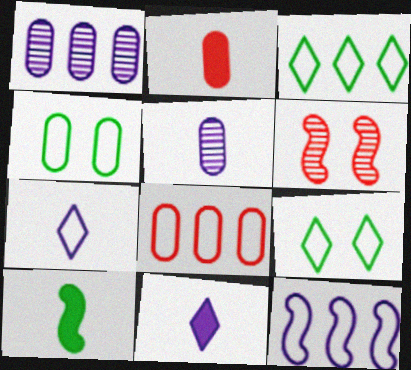[[1, 2, 4], 
[2, 10, 11], 
[3, 8, 12], 
[6, 10, 12]]